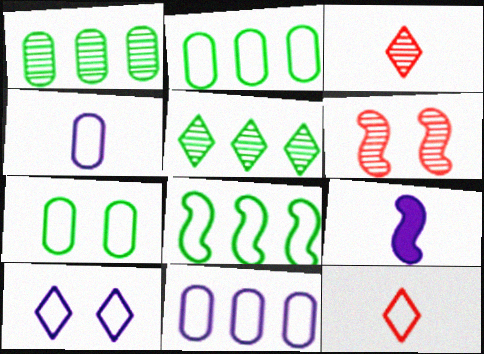[[6, 8, 9]]